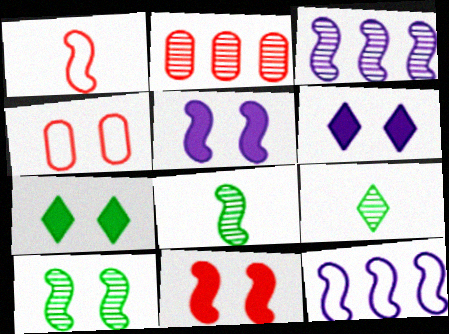[[4, 6, 10], 
[8, 11, 12]]